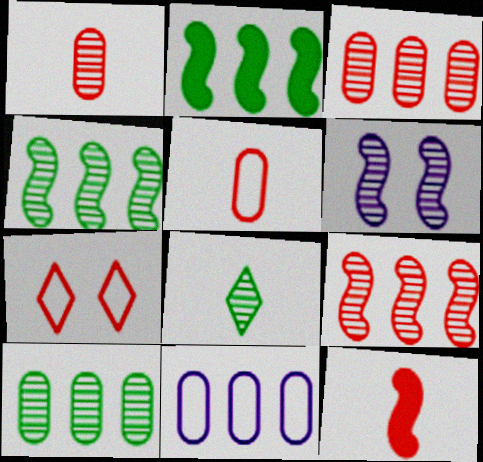[[3, 6, 8], 
[3, 7, 12]]